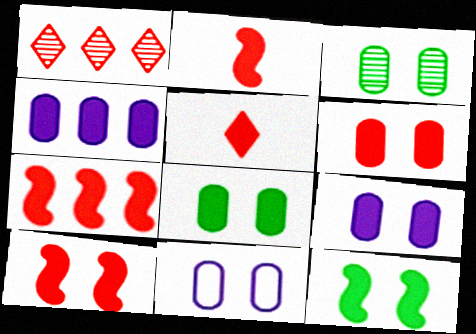[[2, 7, 10], 
[3, 6, 11], 
[4, 5, 12], 
[5, 6, 7], 
[6, 8, 9]]